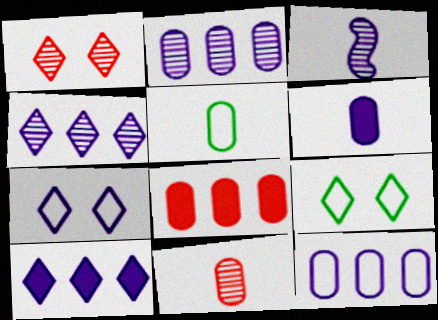[[3, 8, 9], 
[5, 6, 11]]